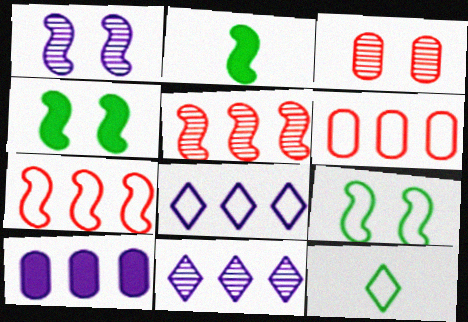[[1, 2, 7], 
[2, 3, 8]]